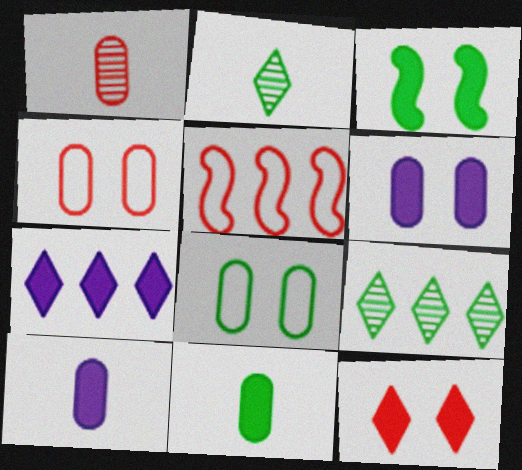[[1, 5, 12], 
[2, 5, 6], 
[3, 6, 12]]